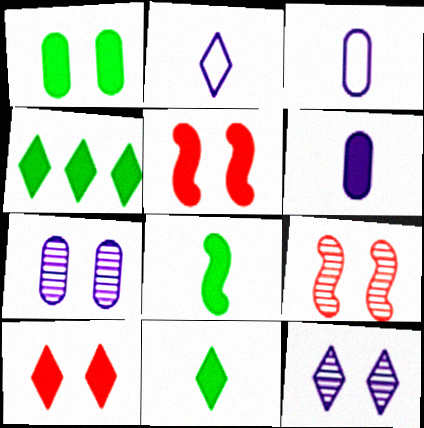[[1, 4, 8], 
[3, 4, 9], 
[4, 5, 6]]